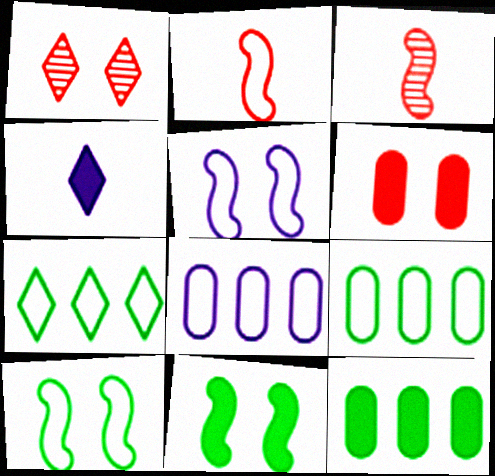[[1, 4, 7]]